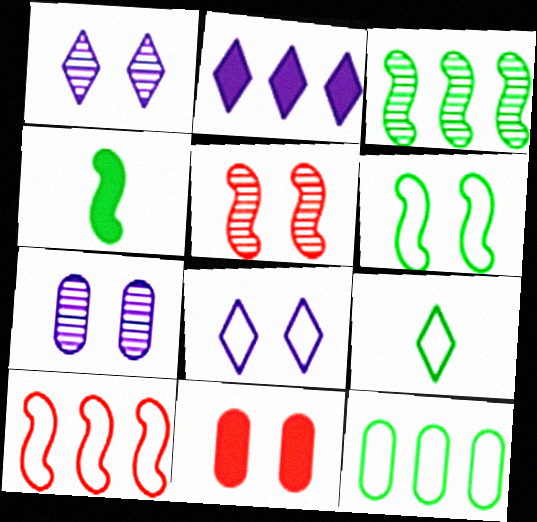[[1, 6, 11], 
[2, 4, 11], 
[3, 4, 6], 
[6, 9, 12]]